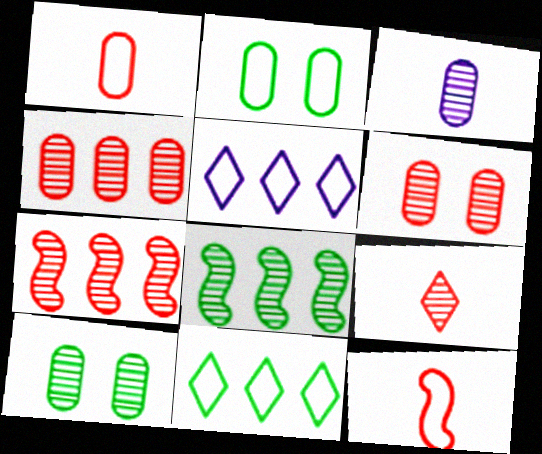[[2, 5, 12], 
[3, 4, 10], 
[6, 7, 9]]